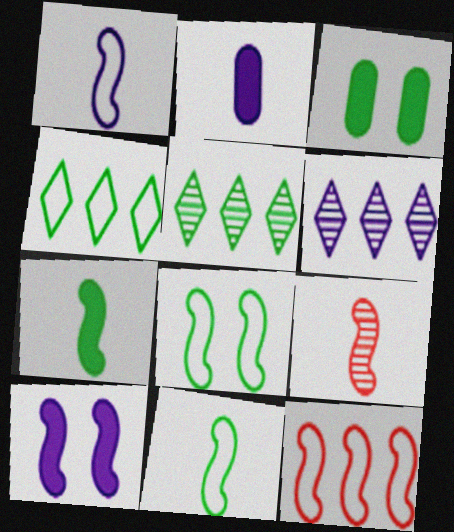[[1, 7, 9], 
[1, 8, 12], 
[3, 5, 11]]